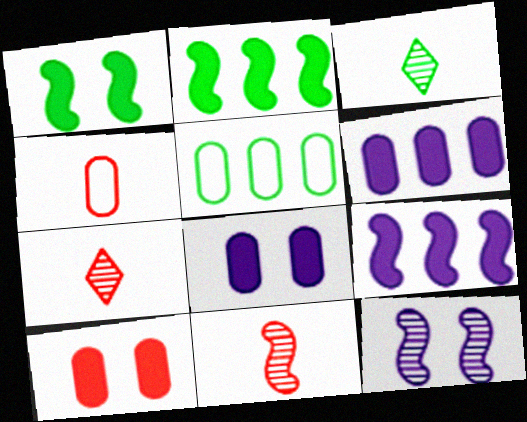[[1, 3, 5]]